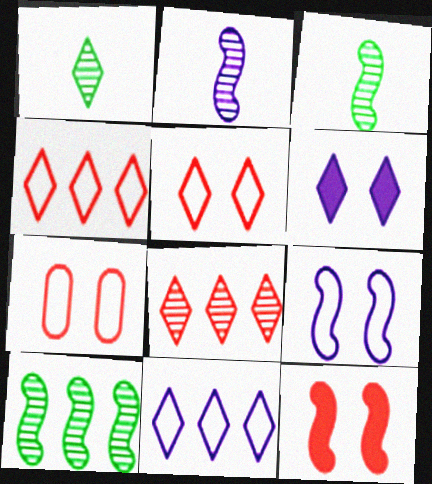[[1, 4, 6]]